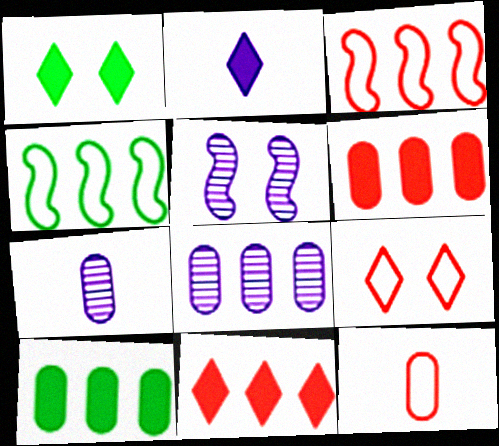[[1, 2, 11], 
[1, 3, 7], 
[3, 9, 12], 
[4, 8, 11]]